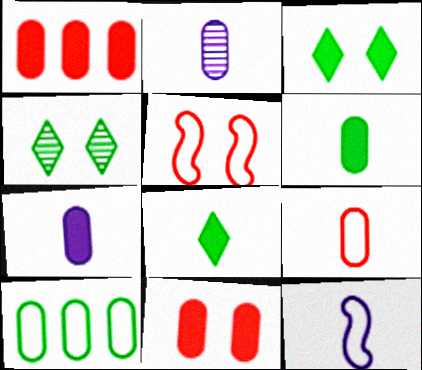[[1, 4, 12], 
[2, 6, 9], 
[2, 10, 11]]